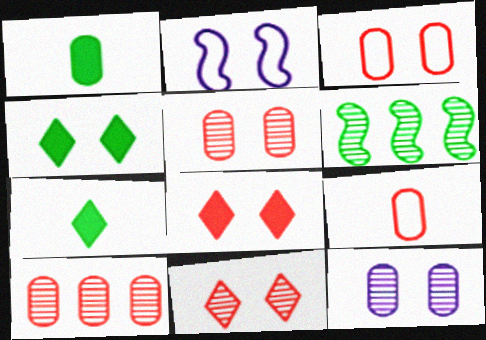[[2, 4, 5], 
[2, 7, 10]]